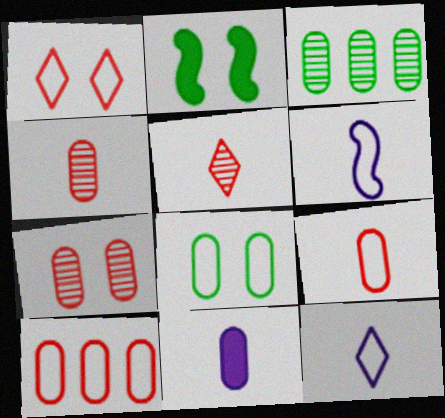[]